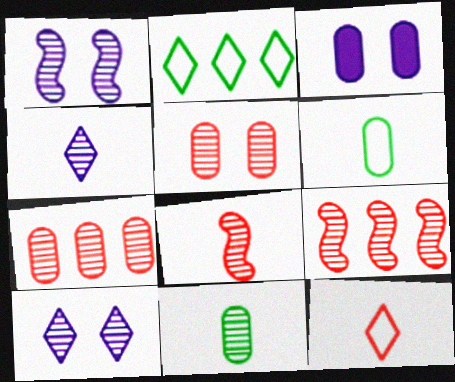[[2, 3, 8], 
[3, 6, 7], 
[4, 8, 11], 
[9, 10, 11]]